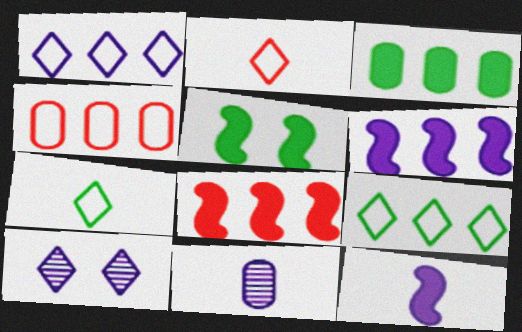[[5, 8, 12]]